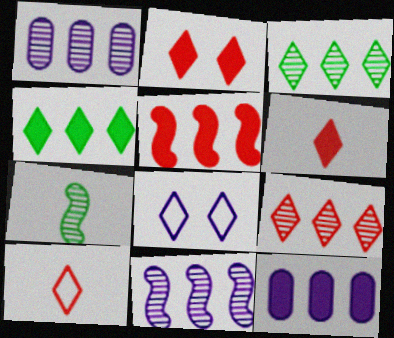[[2, 9, 10], 
[3, 6, 8], 
[4, 5, 12]]